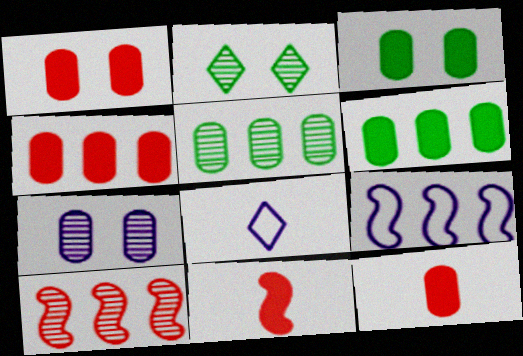[[1, 4, 12], 
[2, 9, 12], 
[3, 8, 10]]